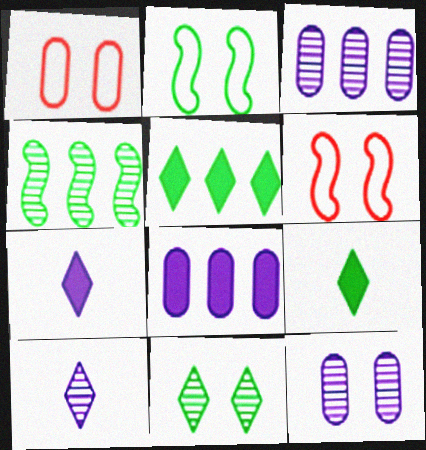[[1, 4, 7], 
[3, 6, 9]]